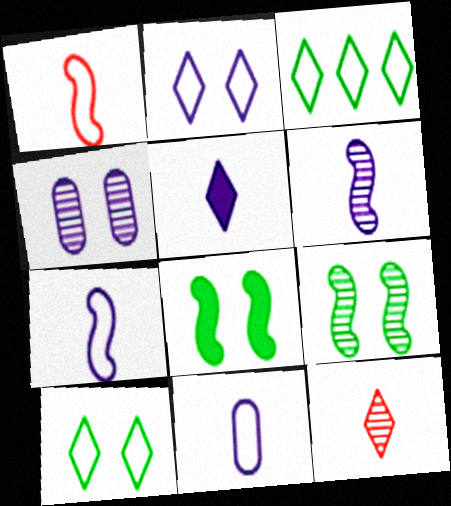[[5, 6, 11]]